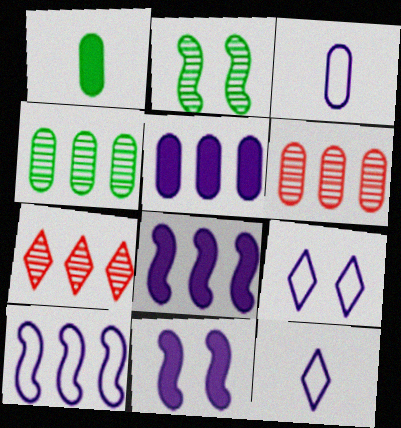[[3, 9, 10]]